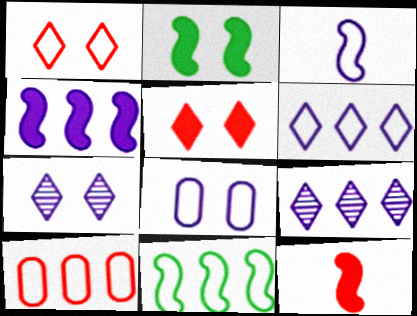[[2, 4, 12], 
[3, 6, 8], 
[6, 10, 11]]